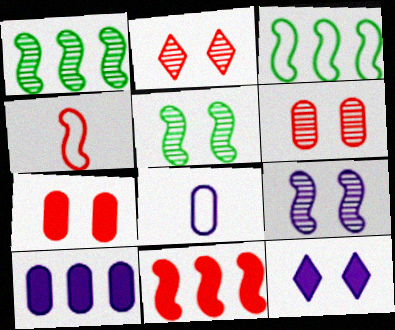[]